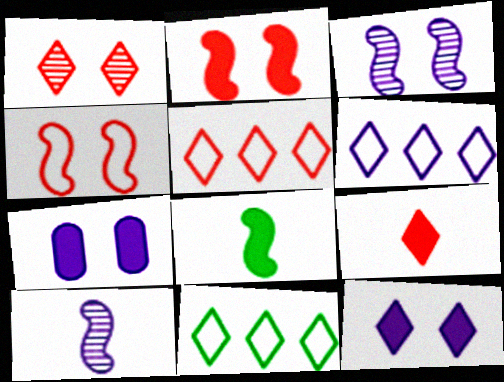[[1, 5, 9], 
[5, 6, 11], 
[6, 7, 10]]